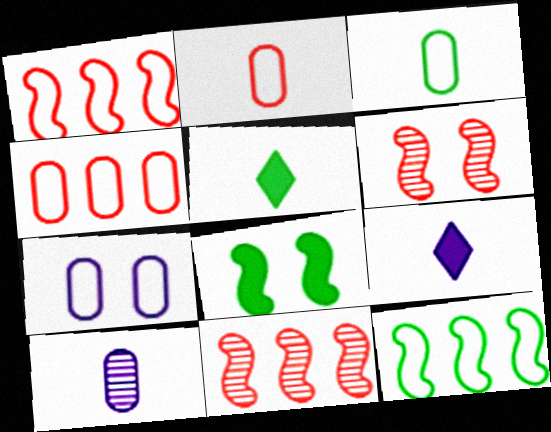[[3, 4, 7], 
[5, 7, 11]]